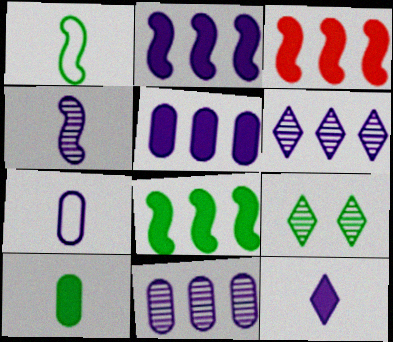[[2, 3, 8], 
[3, 7, 9], 
[4, 7, 12]]